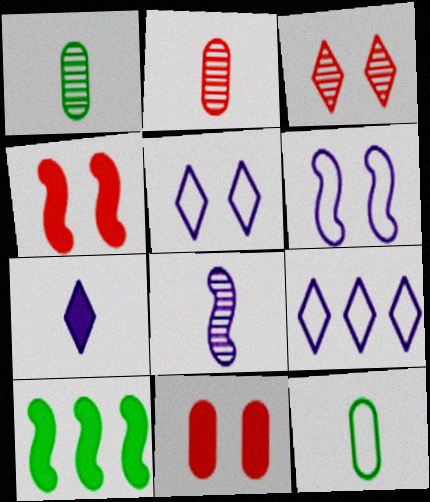[[1, 4, 9], 
[2, 5, 10], 
[7, 10, 11]]